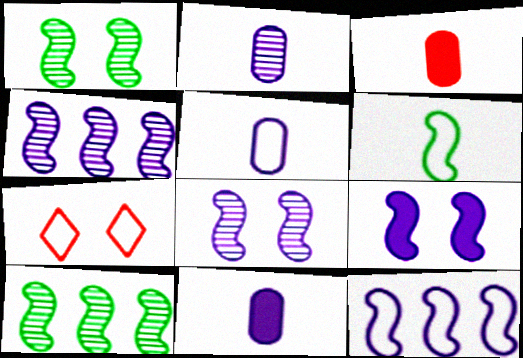[[2, 5, 11], 
[7, 10, 11]]